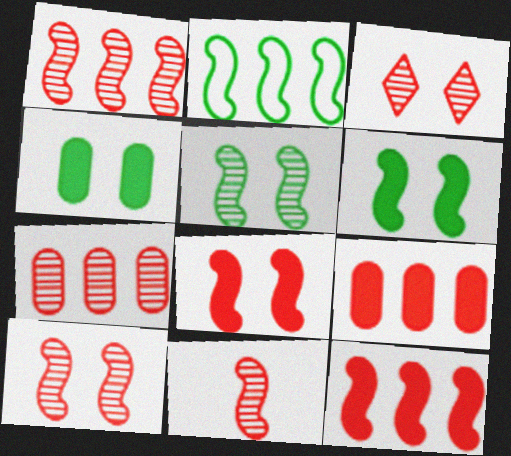[[1, 10, 11], 
[3, 7, 11]]